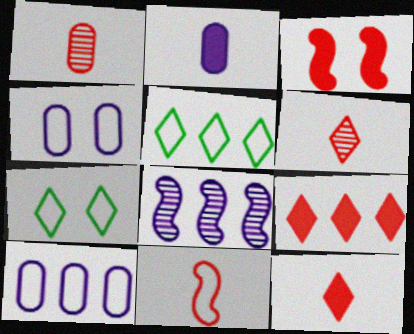[[1, 11, 12], 
[4, 5, 11], 
[7, 10, 11]]